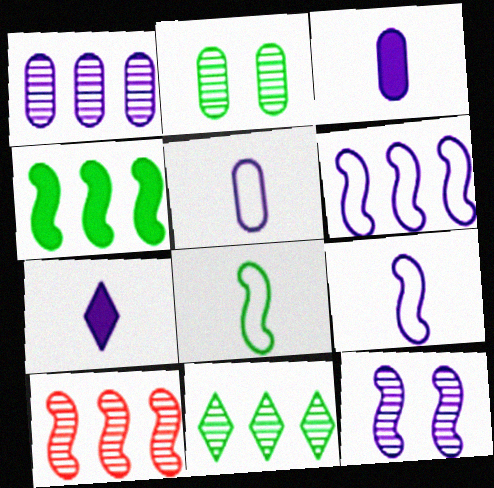[[1, 10, 11], 
[4, 6, 10]]